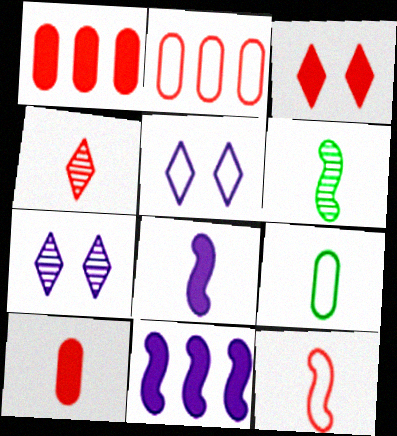[[1, 5, 6], 
[4, 8, 9], 
[4, 10, 12], 
[6, 8, 12]]